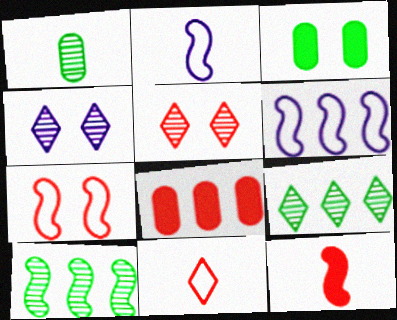[[3, 4, 7], 
[6, 8, 9]]